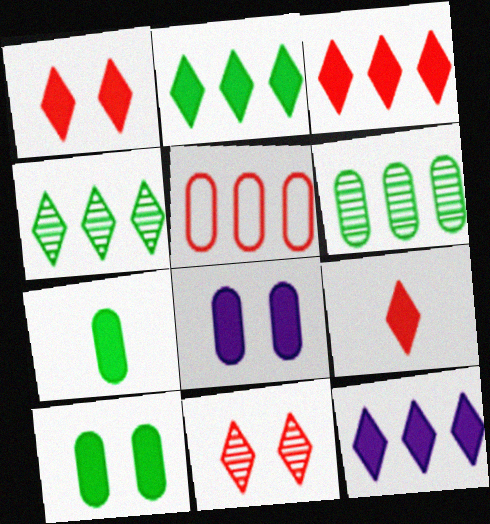[[1, 3, 9], 
[2, 3, 12]]